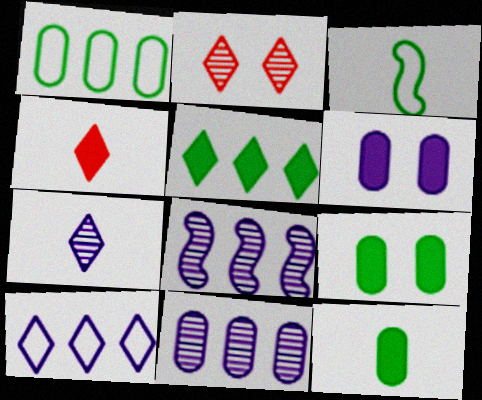[]